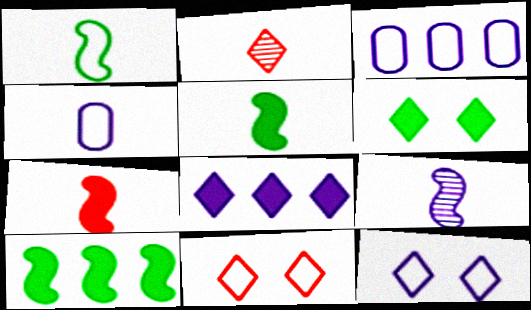[[1, 3, 11], 
[1, 7, 9], 
[2, 4, 5]]